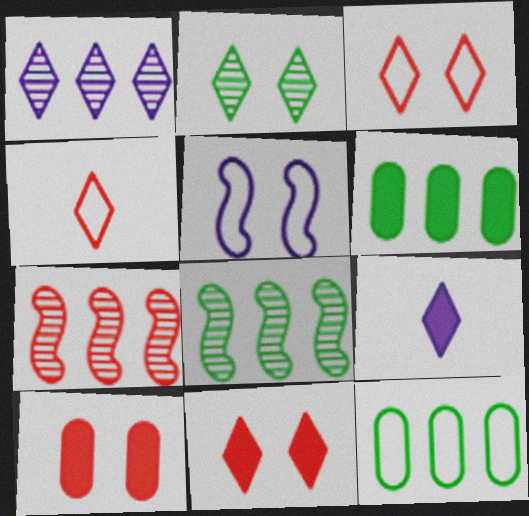[[2, 5, 10], 
[4, 5, 12], 
[4, 7, 10]]